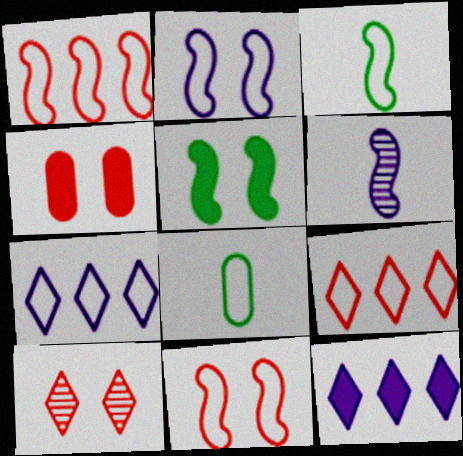[[1, 2, 3], 
[1, 5, 6], 
[2, 8, 9], 
[4, 10, 11], 
[7, 8, 11]]